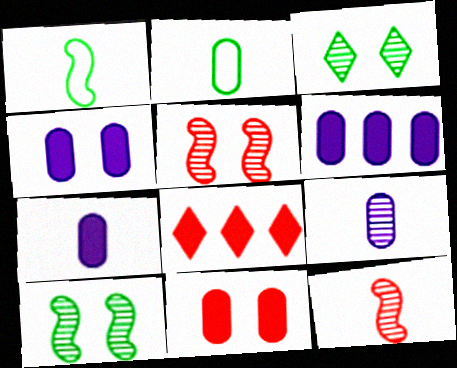[[4, 6, 7]]